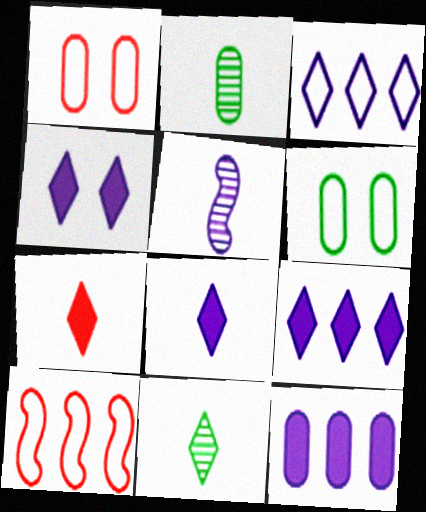[[1, 2, 12], 
[2, 4, 10], 
[4, 8, 9]]